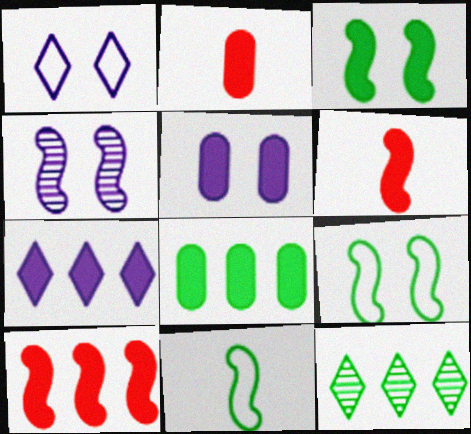[[1, 4, 5], 
[2, 3, 7], 
[2, 5, 8], 
[4, 10, 11], 
[7, 8, 10]]